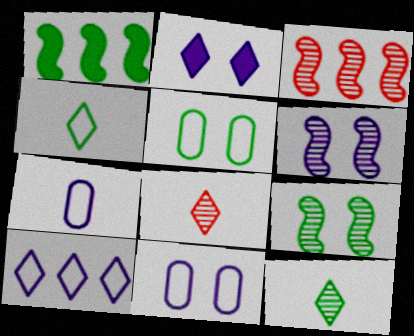[[1, 5, 12], 
[1, 8, 11], 
[2, 6, 11]]